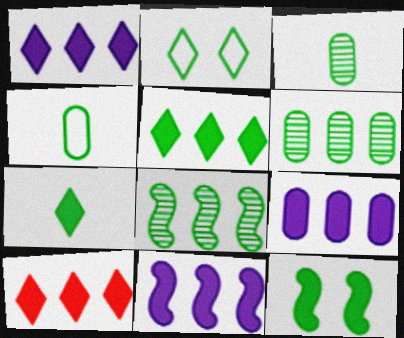[[1, 5, 10], 
[1, 9, 11]]